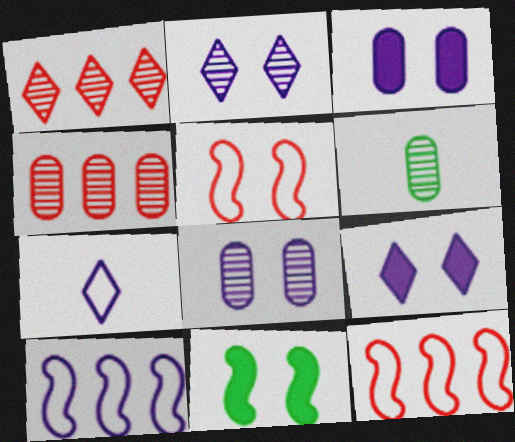[[4, 6, 8], 
[4, 7, 11], 
[6, 9, 12]]